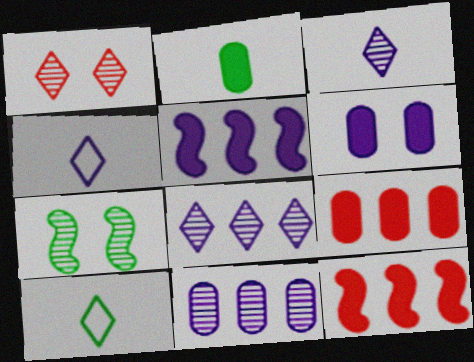[[2, 6, 9], 
[4, 7, 9]]